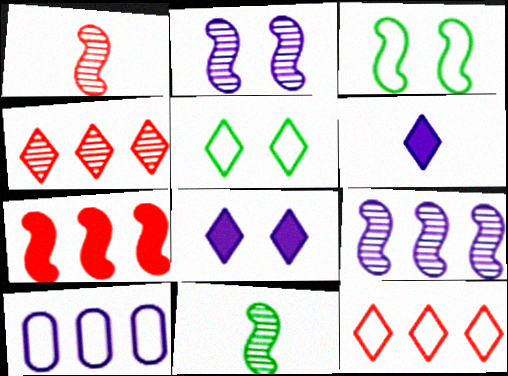[[2, 6, 10], 
[4, 5, 6]]